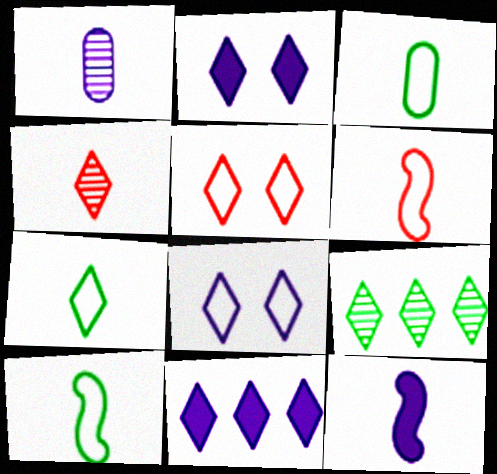[[3, 4, 12], 
[3, 7, 10]]